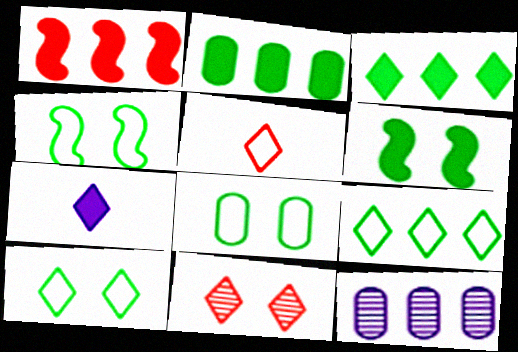[[1, 9, 12], 
[4, 8, 10], 
[5, 6, 12], 
[7, 9, 11]]